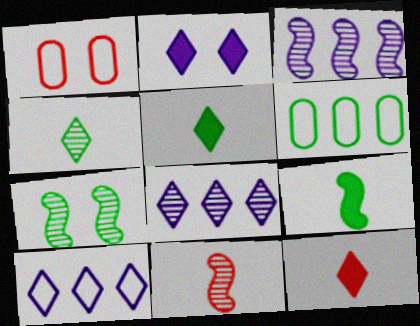[[1, 2, 7], 
[1, 3, 5], 
[1, 8, 9], 
[2, 6, 11], 
[3, 7, 11], 
[5, 6, 7]]